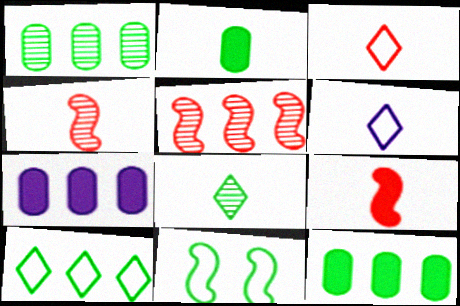[[2, 4, 6], 
[5, 7, 10], 
[8, 11, 12]]